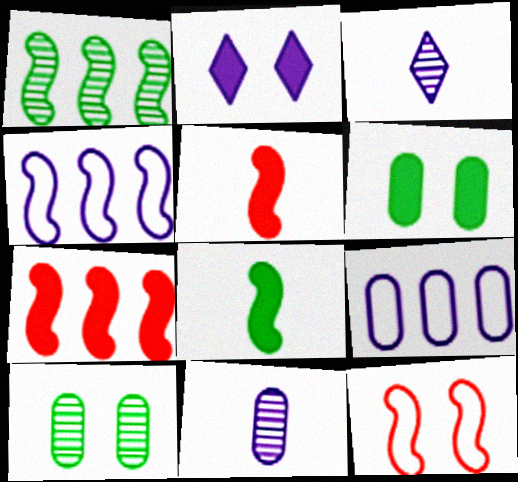[[1, 4, 7], 
[2, 4, 11], 
[2, 10, 12]]